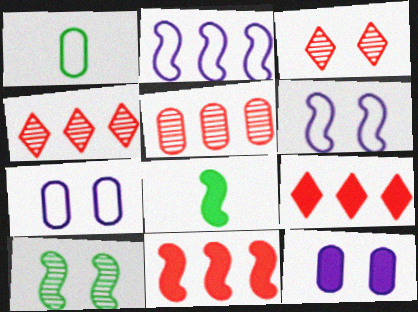[[1, 5, 12], 
[4, 7, 8], 
[8, 9, 12]]